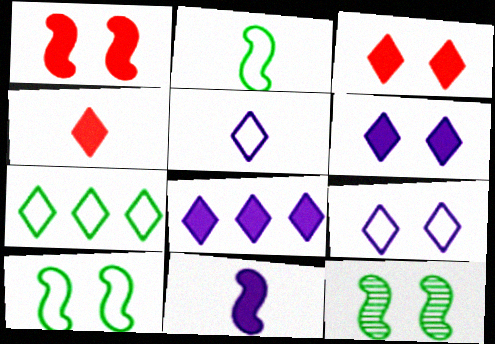[]